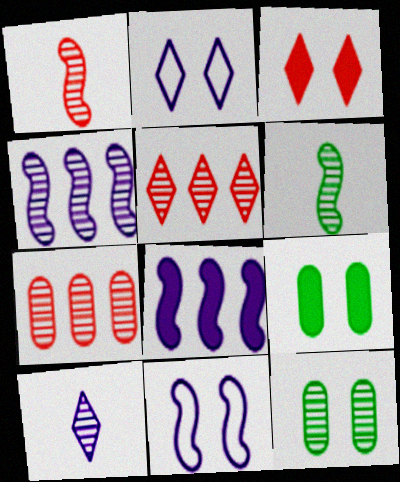[[3, 11, 12]]